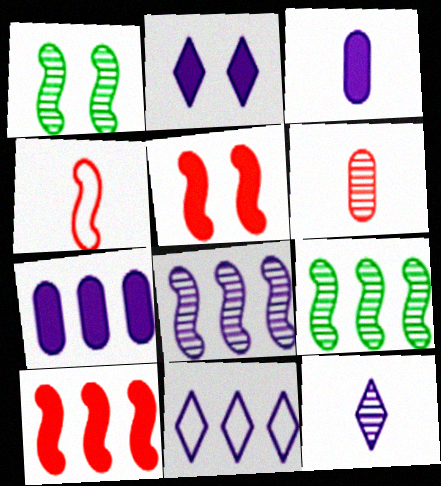[[2, 11, 12], 
[7, 8, 11]]